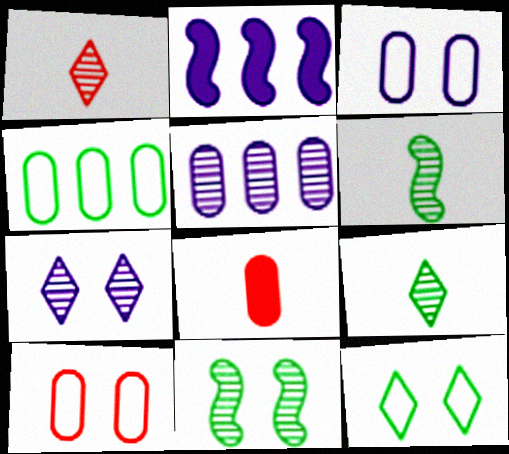[[1, 5, 11], 
[2, 9, 10]]